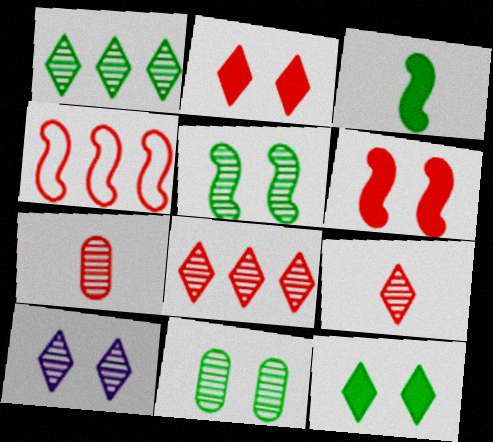[[1, 9, 10], 
[2, 4, 7]]